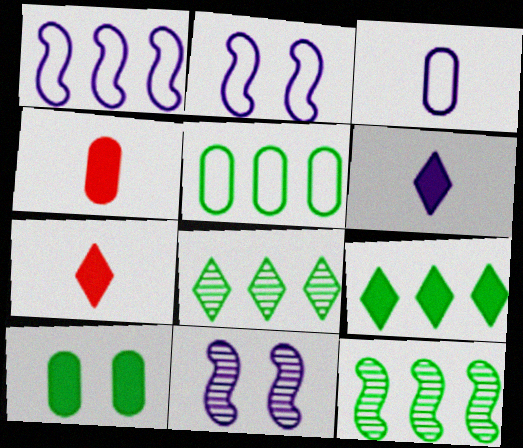[[2, 4, 8], 
[5, 7, 11], 
[5, 9, 12]]